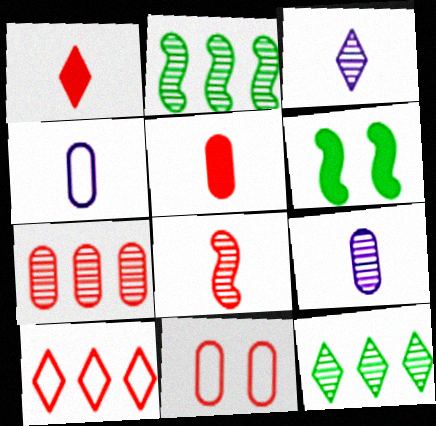[[5, 7, 11], 
[6, 9, 10]]